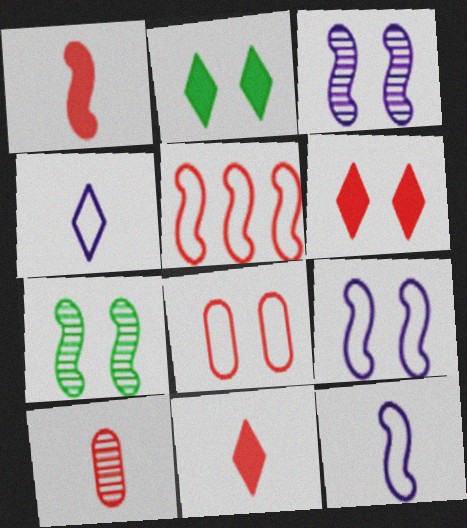[[2, 3, 8], 
[5, 6, 10]]